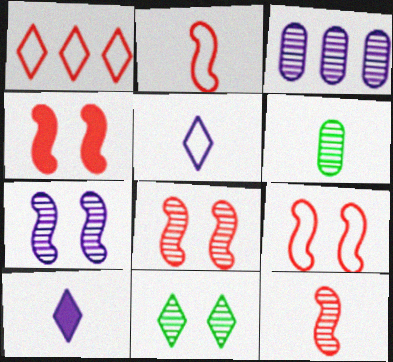[[1, 10, 11], 
[2, 6, 10], 
[3, 11, 12], 
[4, 8, 9]]